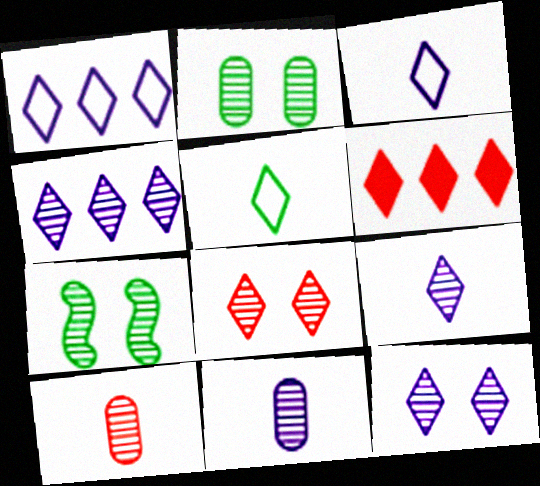[[4, 7, 10], 
[4, 9, 12], 
[5, 6, 12]]